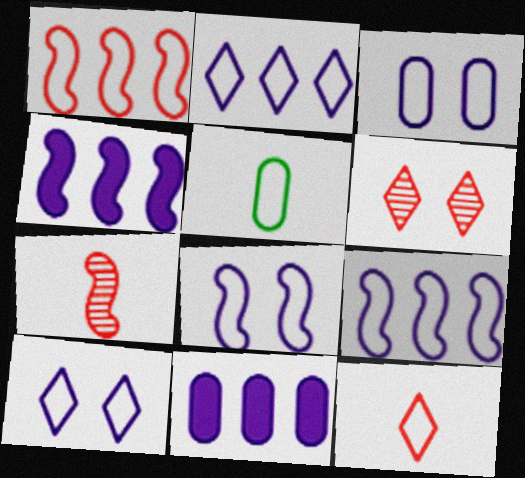[[1, 5, 10], 
[3, 8, 10], 
[4, 5, 6]]